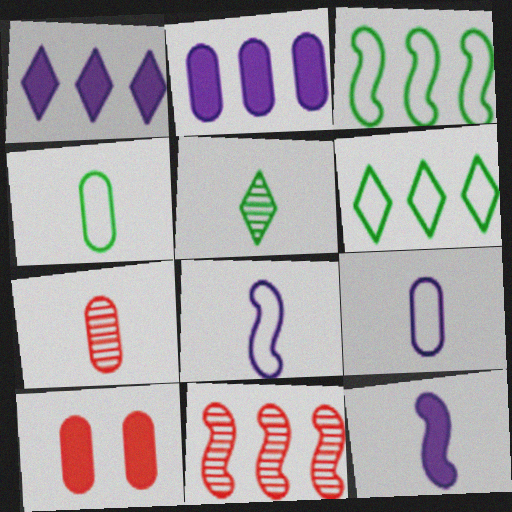[[2, 6, 11]]